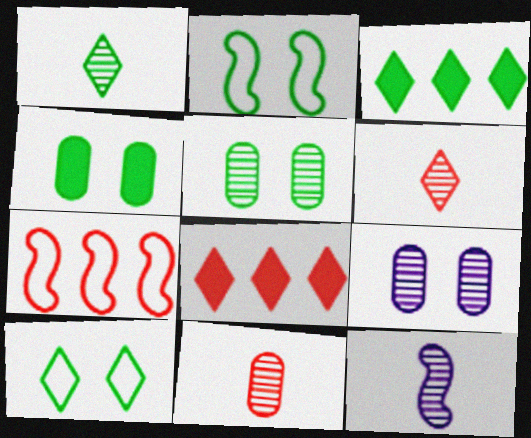[[1, 3, 10], 
[1, 11, 12]]